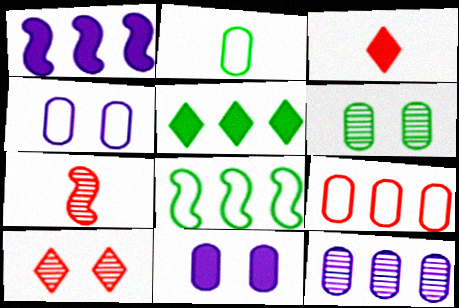[[1, 2, 10], 
[2, 4, 9], 
[4, 5, 7]]